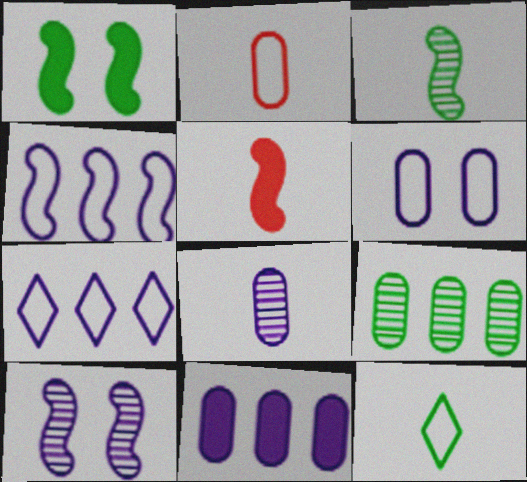[[1, 9, 12], 
[5, 8, 12], 
[6, 8, 11]]